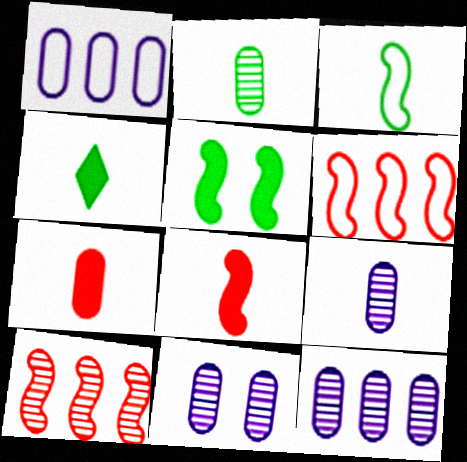[[2, 3, 4], 
[4, 6, 11], 
[9, 11, 12]]